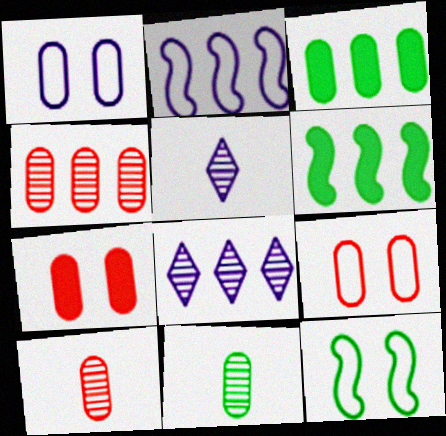[[1, 3, 10], 
[5, 6, 9]]